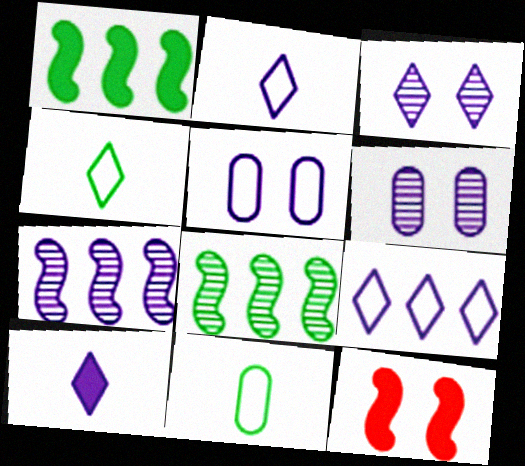[[3, 9, 10], 
[5, 7, 10]]